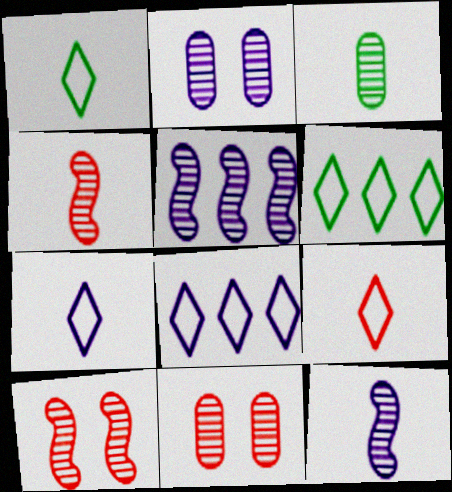[[1, 7, 9]]